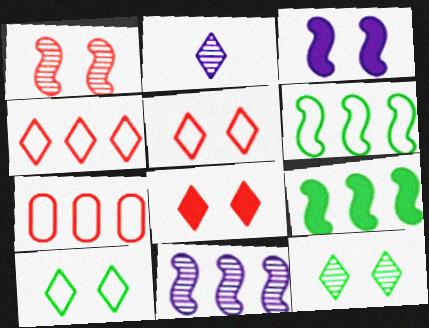[]